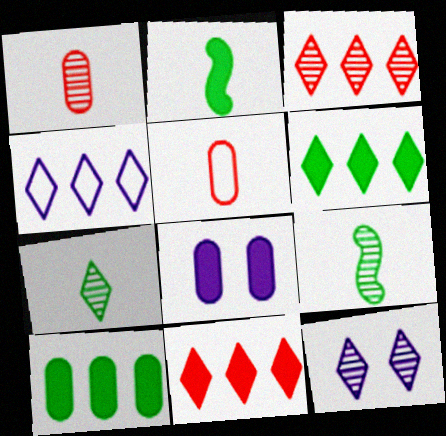[[2, 8, 11], 
[3, 4, 6], 
[3, 7, 12]]